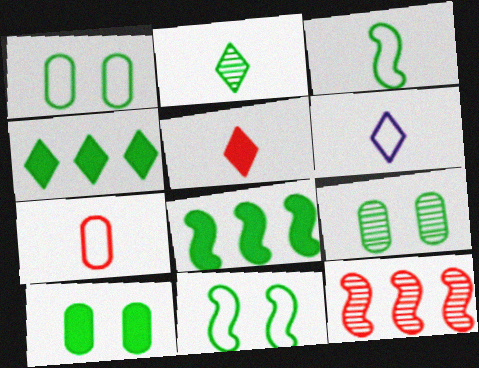[[1, 2, 8], 
[1, 9, 10], 
[2, 5, 6], 
[3, 4, 9], 
[3, 6, 7], 
[6, 10, 12]]